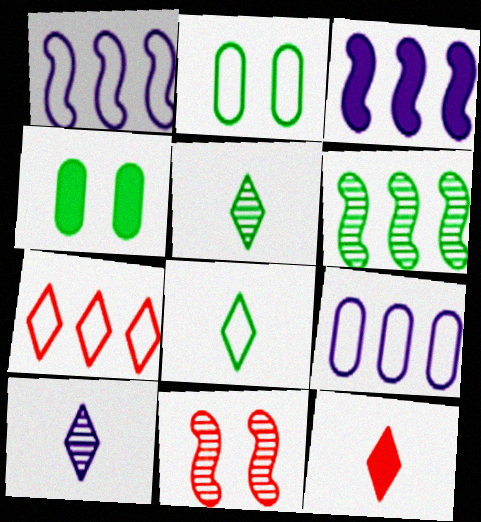[[3, 4, 12], 
[4, 6, 8], 
[8, 10, 12]]